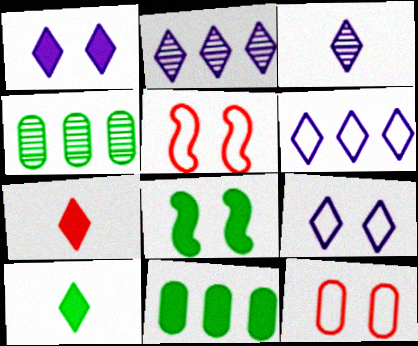[[1, 3, 6], 
[3, 5, 11], 
[8, 10, 11]]